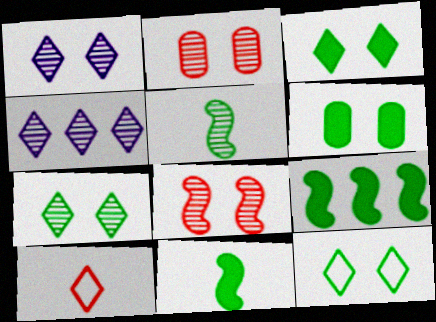[[2, 4, 5], 
[3, 4, 10], 
[3, 7, 12]]